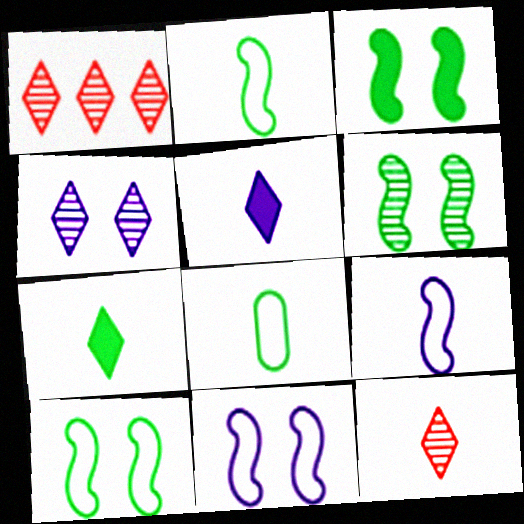[[3, 6, 10]]